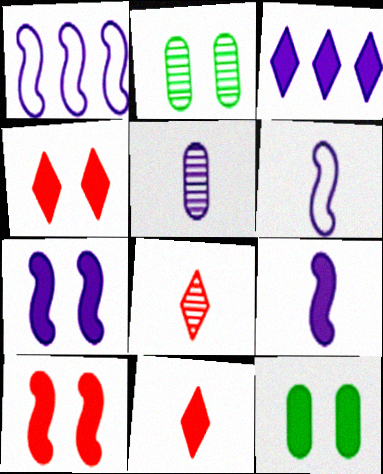[[1, 2, 11], 
[1, 8, 12], 
[4, 7, 12]]